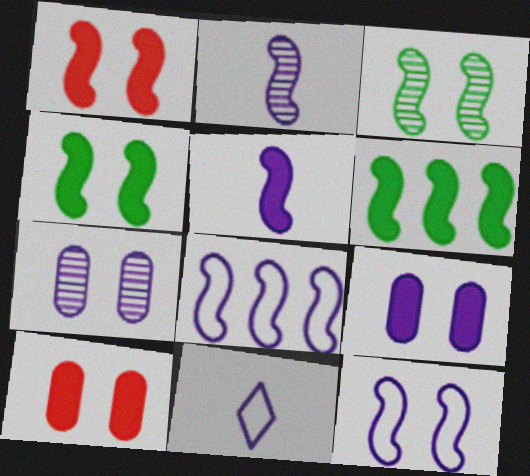[[1, 3, 12], 
[1, 5, 6]]